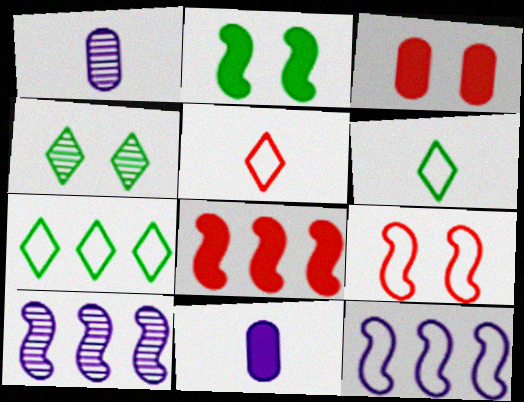[[3, 6, 10]]